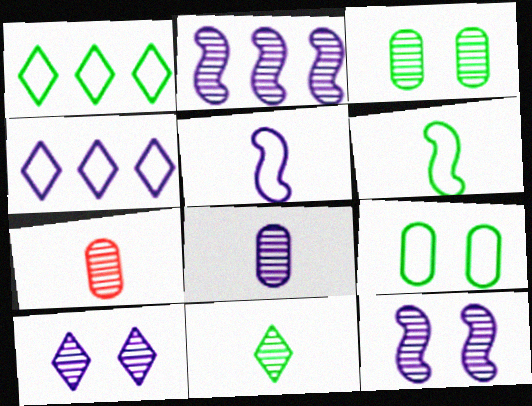[[1, 6, 9], 
[2, 8, 10]]